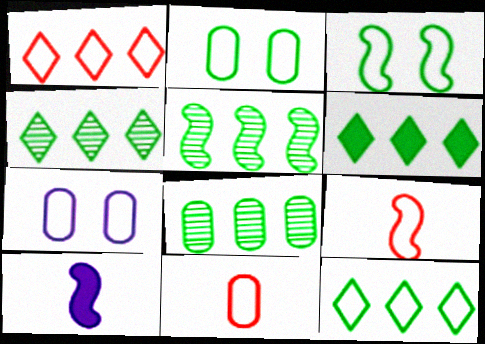[[4, 5, 8], 
[4, 6, 12], 
[7, 9, 12]]